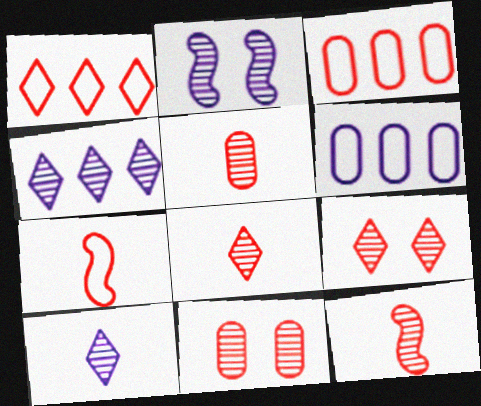[[5, 8, 12]]